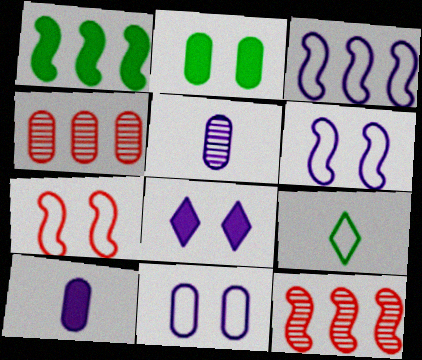[[1, 3, 12], 
[3, 5, 8]]